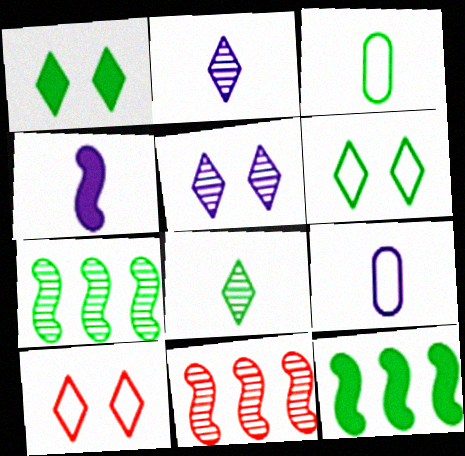[[1, 3, 7], 
[1, 5, 10], 
[1, 9, 11], 
[2, 4, 9]]